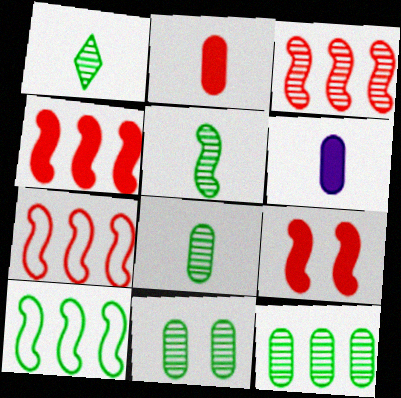[[1, 5, 8], 
[3, 4, 7], 
[8, 11, 12]]